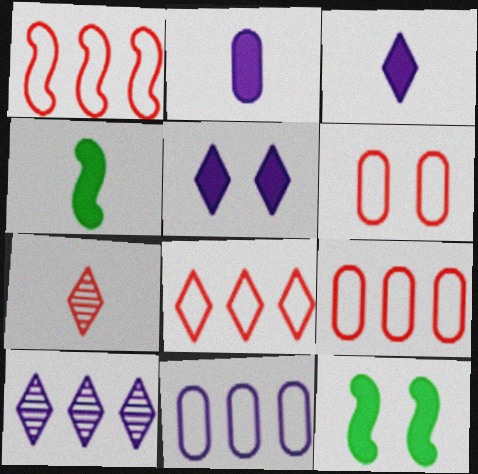[[1, 8, 9], 
[4, 6, 10], 
[7, 11, 12]]